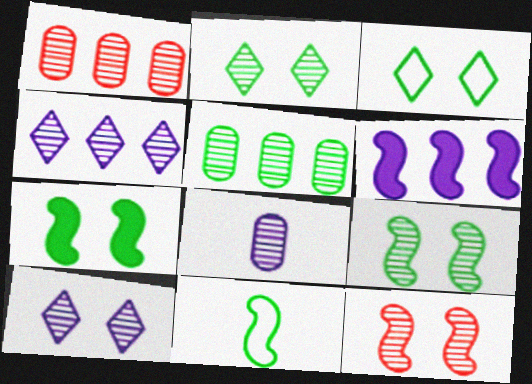[[6, 11, 12]]